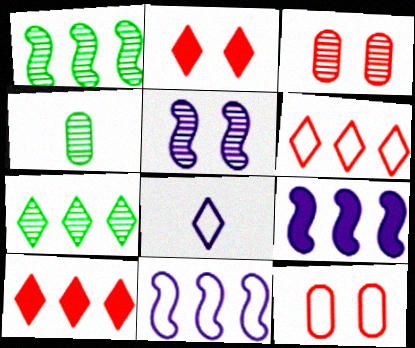[[2, 4, 11], 
[2, 7, 8]]